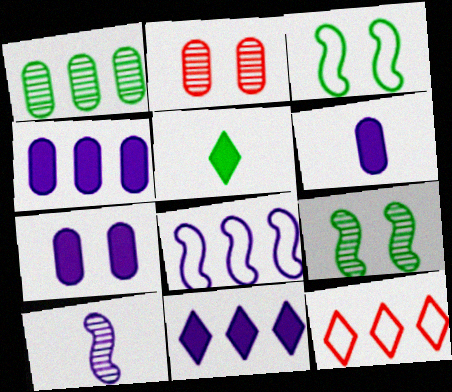[[1, 3, 5], 
[2, 5, 8], 
[4, 6, 7], 
[6, 9, 12]]